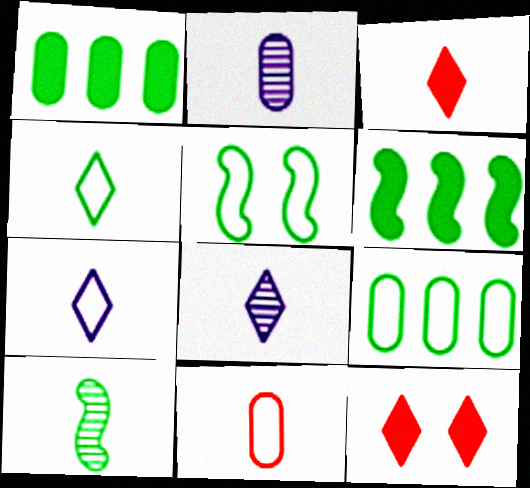[[3, 4, 8], 
[4, 5, 9], 
[5, 6, 10]]